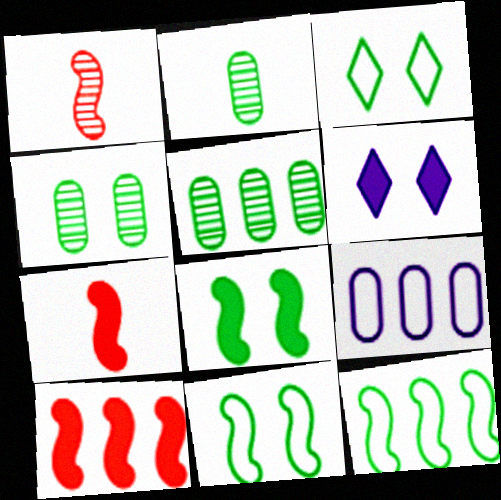[[2, 4, 5], 
[3, 4, 8]]